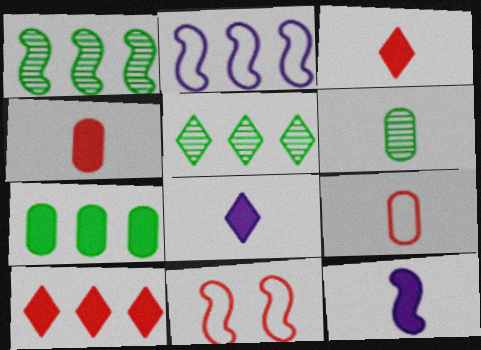[[1, 11, 12]]